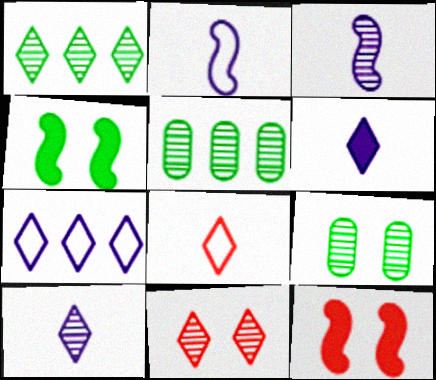[[1, 10, 11], 
[3, 5, 11]]